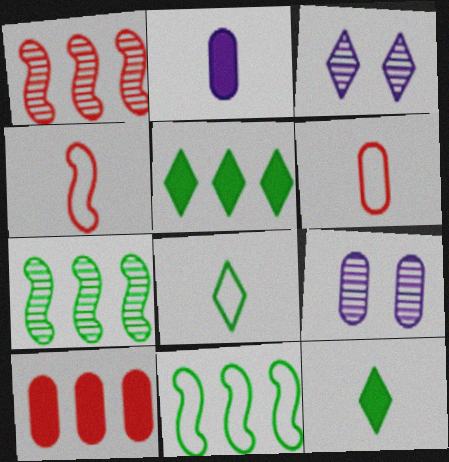[[4, 5, 9]]